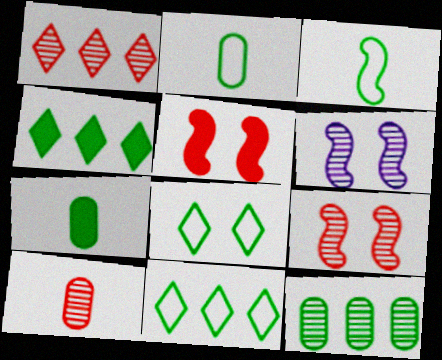[[1, 9, 10]]